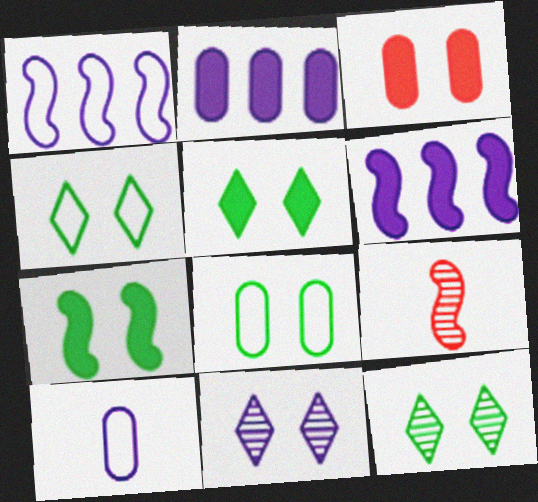[[1, 7, 9], 
[2, 4, 9], 
[4, 5, 12], 
[6, 10, 11], 
[7, 8, 12]]